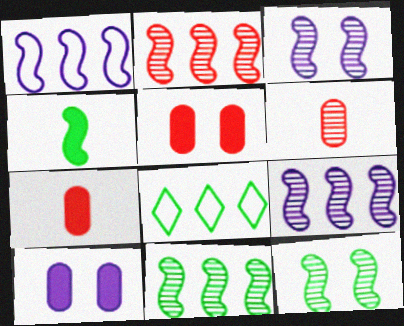[[2, 9, 11], 
[3, 7, 8]]